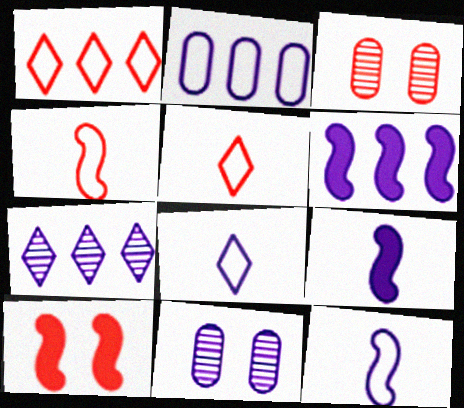[[2, 6, 7], 
[6, 8, 11]]